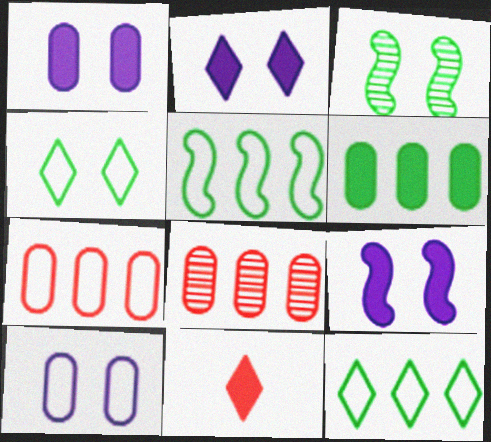[[1, 2, 9], 
[6, 9, 11]]